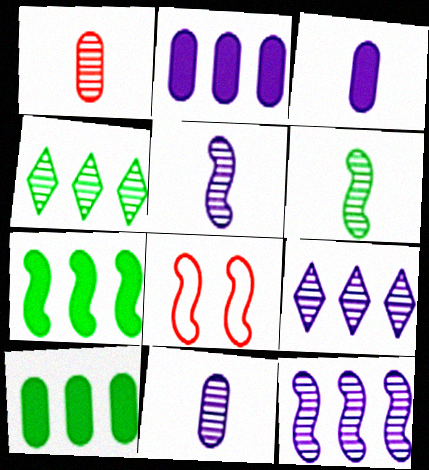[[3, 4, 8], 
[5, 7, 8]]